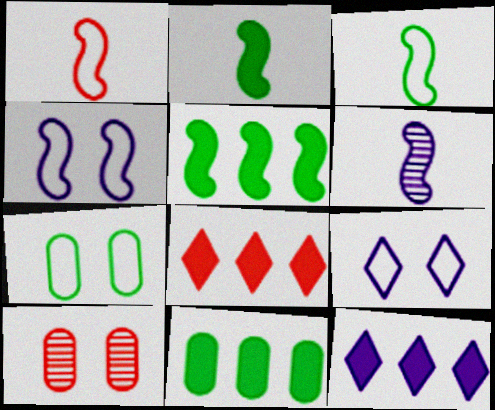[[1, 2, 6], 
[1, 8, 10], 
[3, 10, 12], 
[6, 7, 8]]